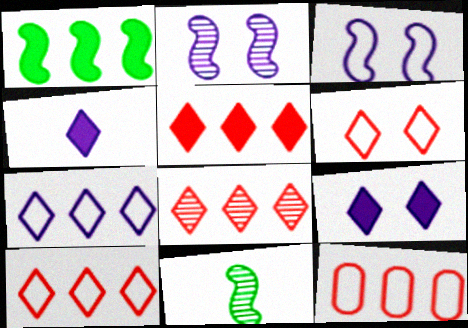[[5, 8, 10], 
[9, 11, 12]]